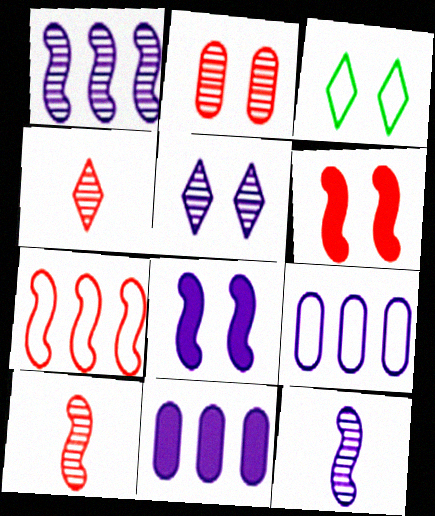[[2, 3, 8], 
[3, 10, 11], 
[6, 7, 10]]